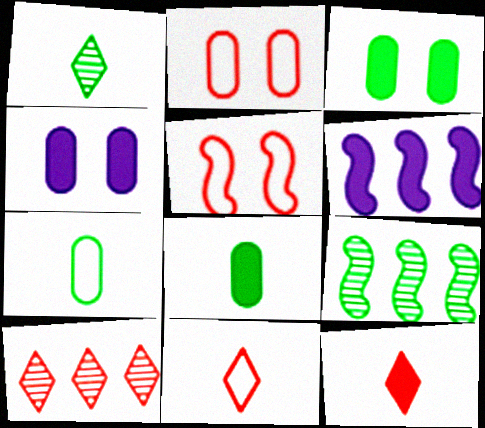[[1, 2, 6], 
[3, 6, 12], 
[4, 9, 11]]